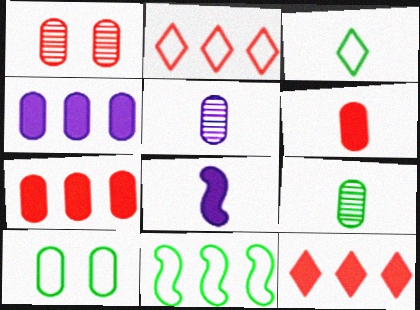[[3, 10, 11], 
[5, 7, 10]]